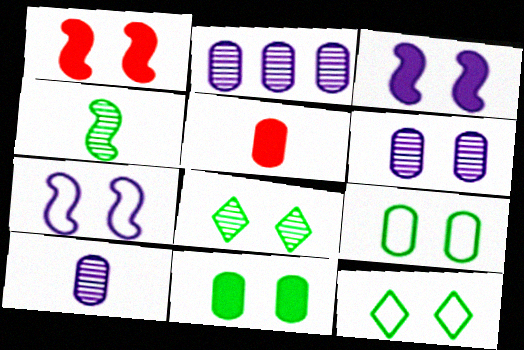[[1, 6, 12], 
[2, 5, 9], 
[2, 6, 10]]